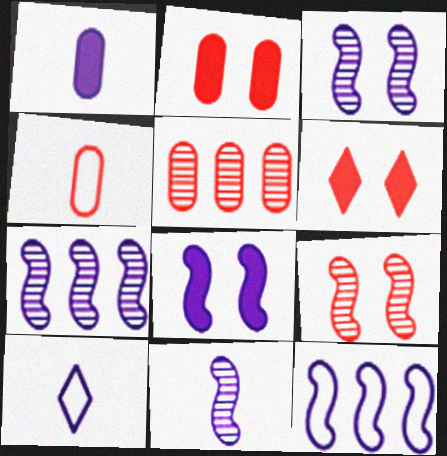[[1, 10, 11], 
[2, 4, 5], 
[3, 7, 11], 
[8, 11, 12]]